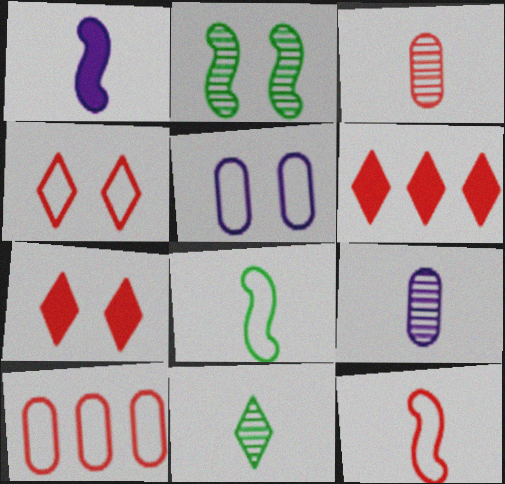[[2, 5, 7], 
[4, 10, 12]]